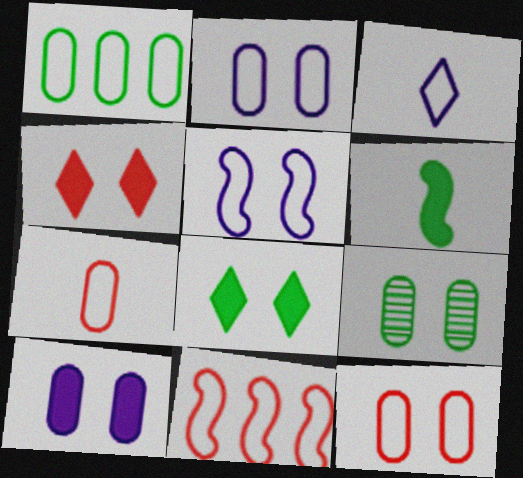[[1, 2, 7], 
[4, 5, 9], 
[9, 10, 12]]